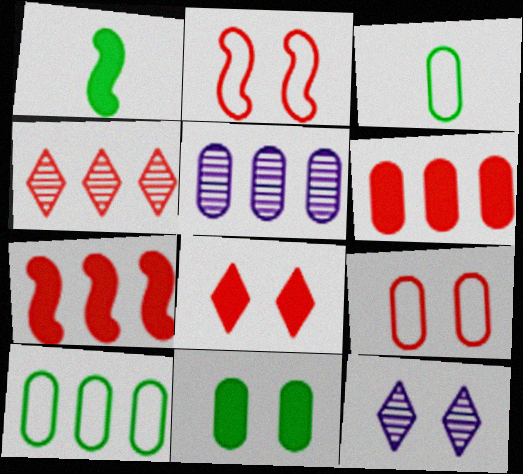[[2, 11, 12], 
[3, 7, 12], 
[5, 6, 10]]